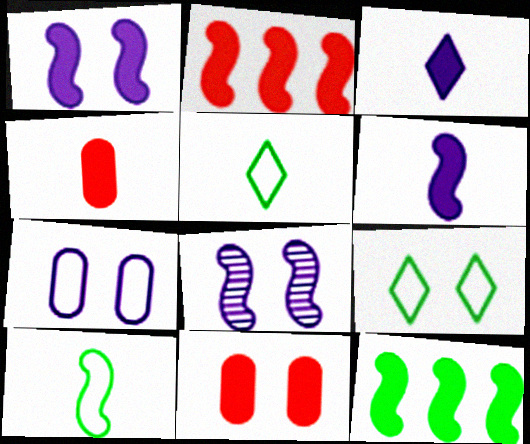[[2, 8, 10], 
[3, 11, 12], 
[8, 9, 11]]